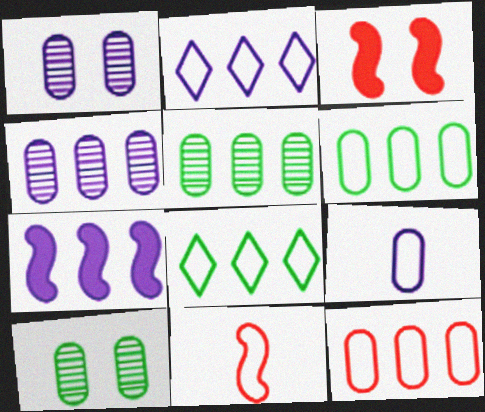[[2, 4, 7]]